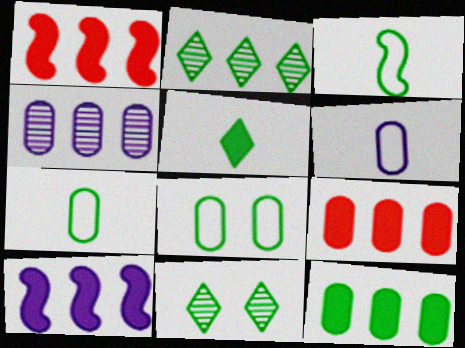[[1, 6, 11], 
[3, 11, 12]]